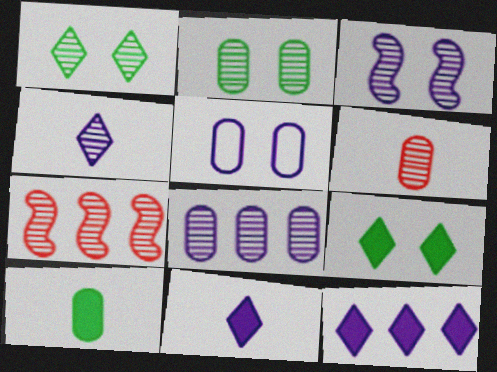[[2, 4, 7], 
[2, 6, 8], 
[3, 4, 8]]